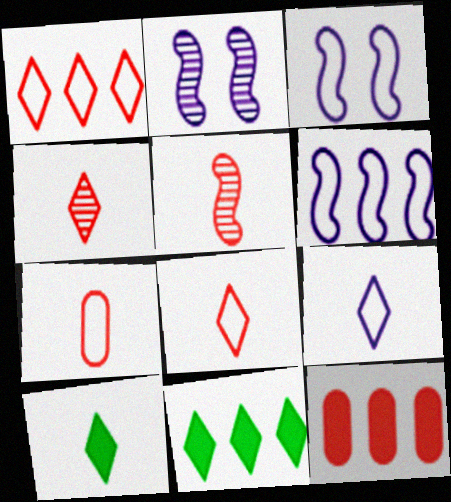[[2, 7, 11], 
[4, 9, 10]]